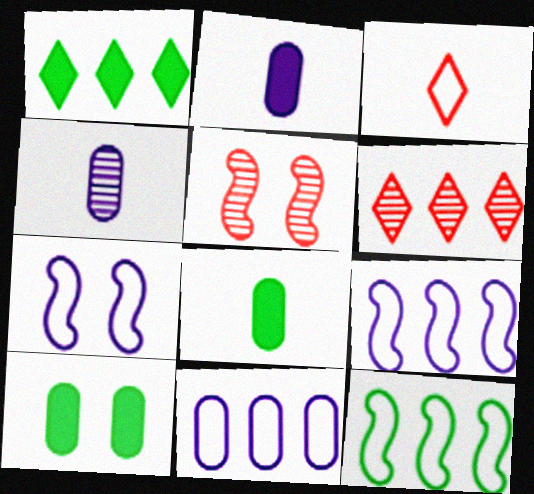[[6, 7, 8]]